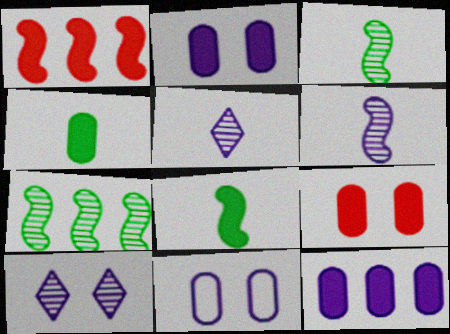[[4, 9, 12]]